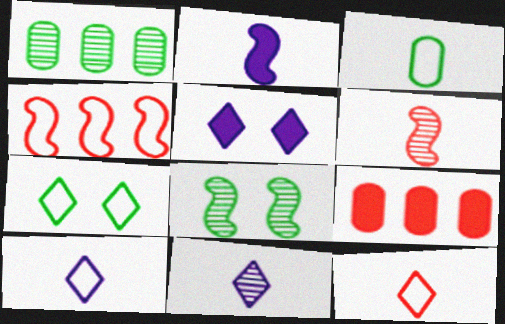[[2, 4, 8], 
[8, 9, 10]]